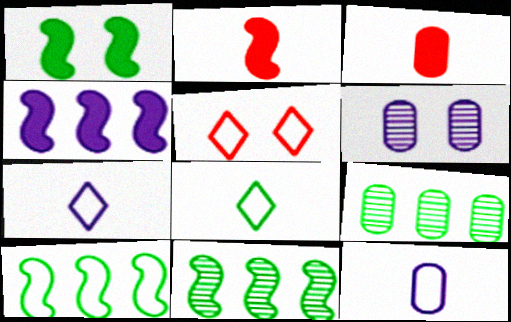[[1, 2, 4], 
[1, 5, 6], 
[1, 8, 9], 
[4, 6, 7], 
[5, 10, 12]]